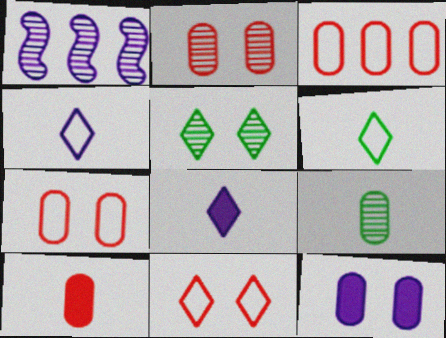[[1, 4, 12], 
[2, 3, 10], 
[3, 9, 12]]